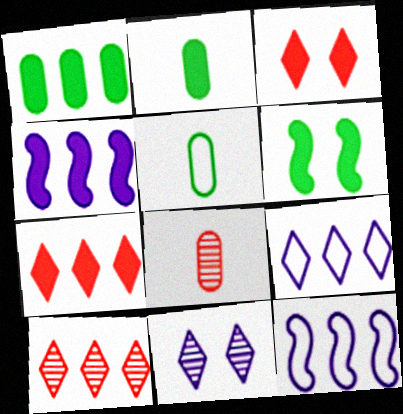[[1, 4, 7], 
[1, 10, 12], 
[2, 3, 4], 
[6, 8, 9]]